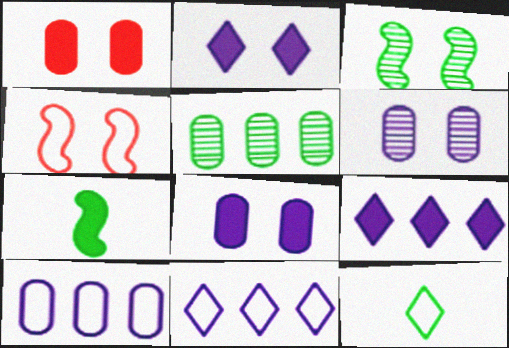[[1, 7, 9], 
[4, 10, 12]]